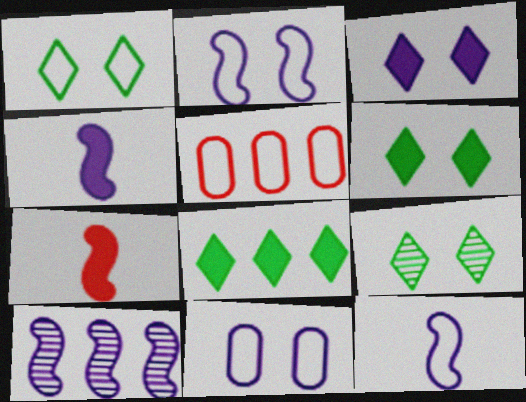[[1, 5, 12], 
[1, 6, 9], 
[2, 4, 10], 
[4, 5, 9], 
[5, 8, 10]]